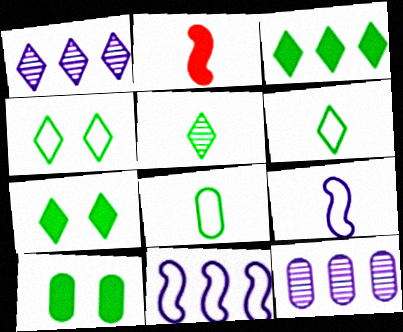[[2, 4, 12], 
[3, 4, 5]]